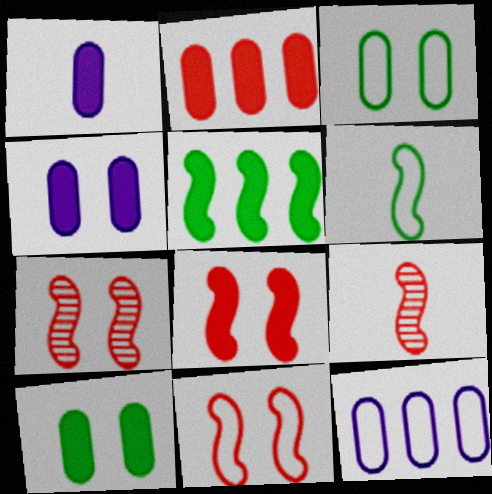[[1, 2, 10], 
[7, 8, 11]]